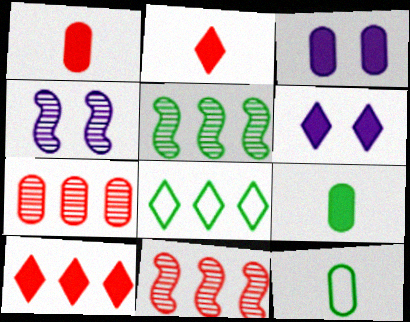[[1, 4, 8], 
[3, 7, 12], 
[4, 10, 12], 
[6, 11, 12]]